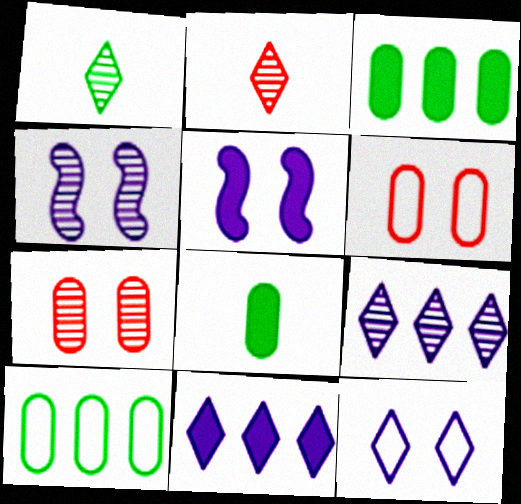[[2, 5, 10]]